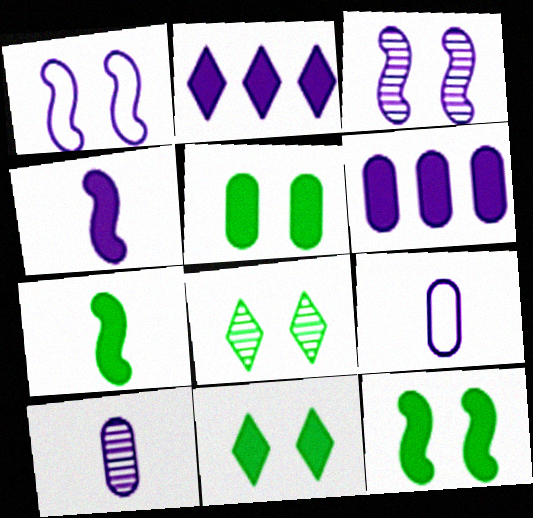[[1, 2, 10], 
[2, 3, 9], 
[5, 11, 12]]